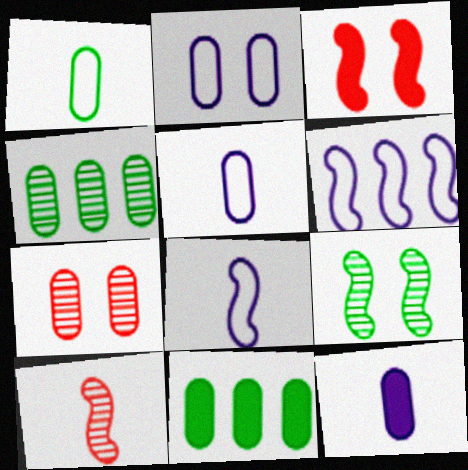[[5, 7, 11]]